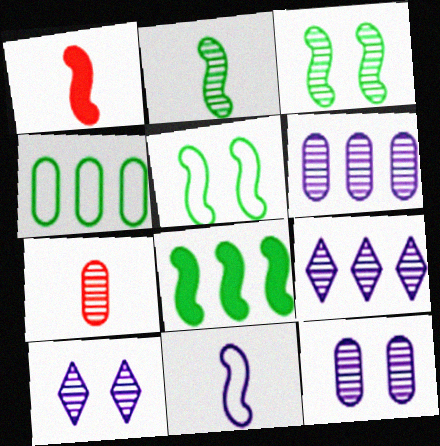[[1, 2, 11], 
[1, 4, 10], 
[2, 5, 8], 
[3, 7, 9]]